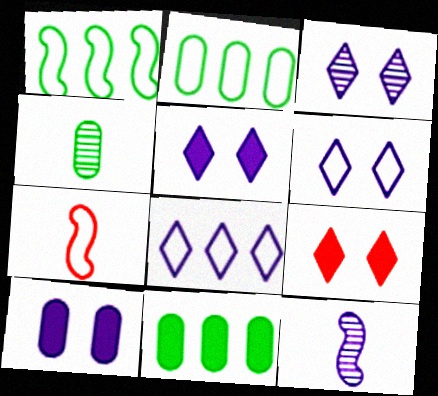[[2, 6, 7], 
[2, 9, 12], 
[3, 5, 6], 
[3, 7, 11], 
[8, 10, 12]]